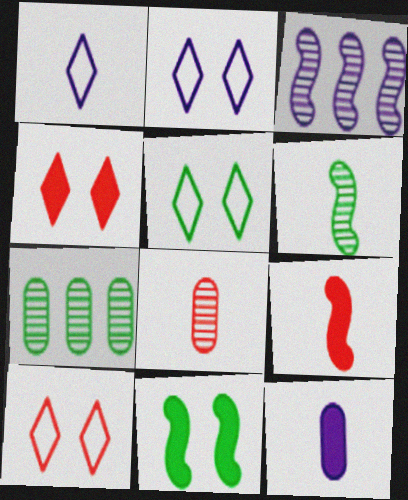[[2, 3, 12], 
[2, 5, 10], 
[2, 7, 9]]